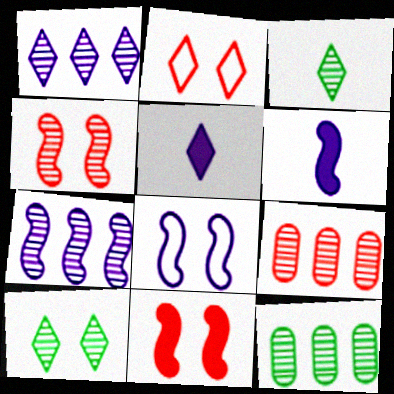[[2, 6, 12], 
[6, 7, 8]]